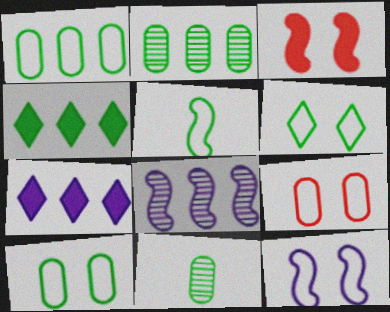[[1, 5, 6], 
[3, 5, 8], 
[6, 9, 12]]